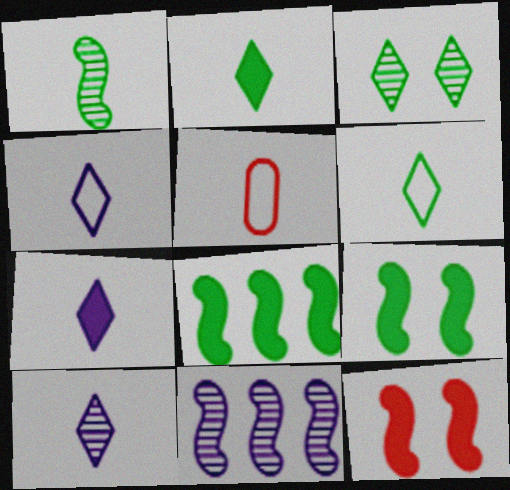[[1, 5, 7], 
[4, 7, 10]]